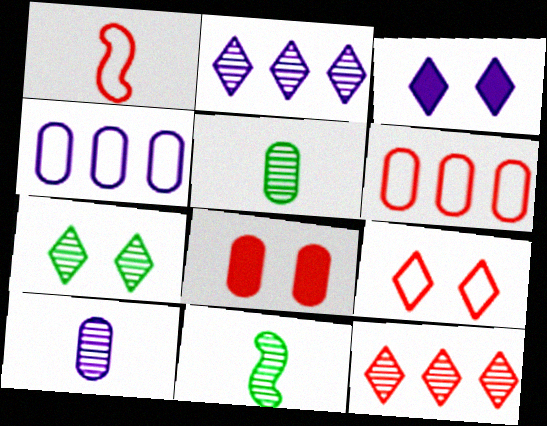[[1, 6, 9], 
[1, 8, 12], 
[3, 6, 11], 
[3, 7, 9], 
[4, 5, 8]]